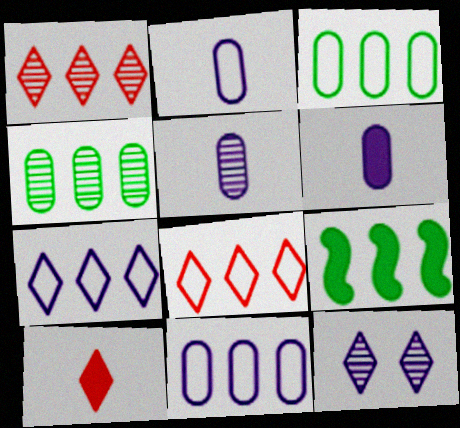[[1, 9, 11], 
[2, 5, 6]]